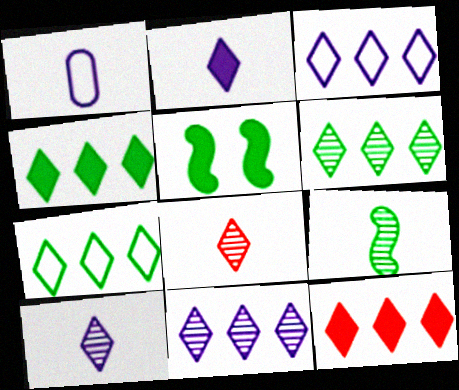[[3, 6, 12], 
[4, 6, 7], 
[7, 11, 12]]